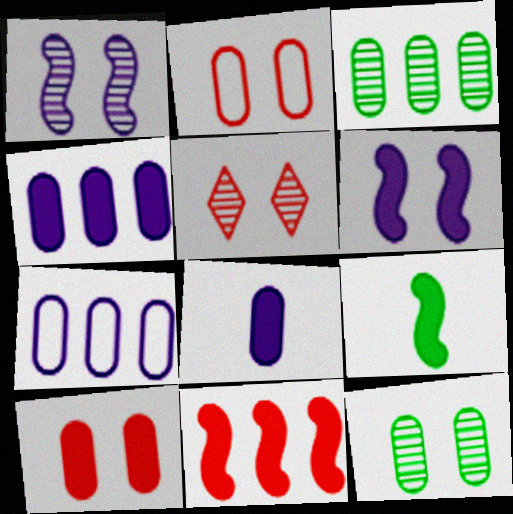[[1, 5, 12], 
[2, 3, 8], 
[5, 7, 9], 
[6, 9, 11]]